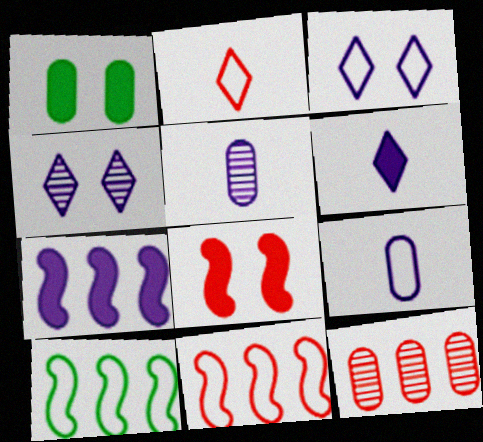[[1, 9, 12], 
[2, 8, 12], 
[3, 5, 7], 
[4, 7, 9]]